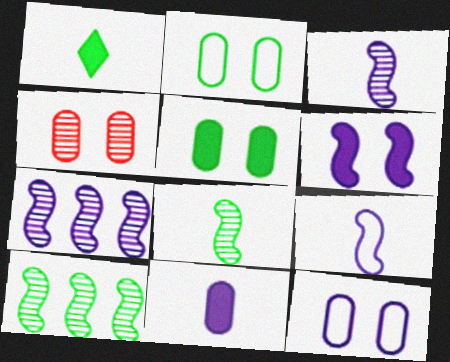[[1, 2, 10], 
[4, 5, 12], 
[6, 7, 9]]